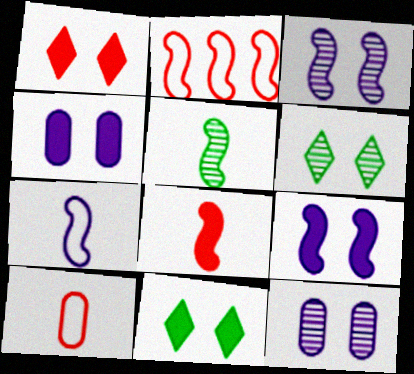[[2, 5, 9], 
[5, 7, 8]]